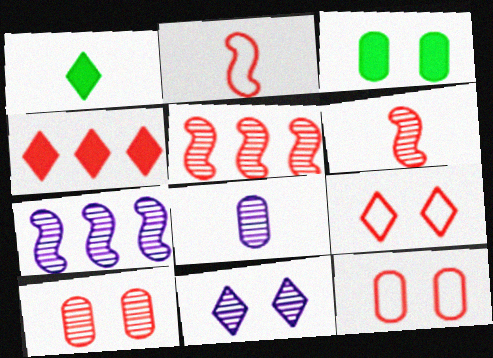[[1, 2, 8], 
[1, 7, 12], 
[2, 4, 10], 
[4, 6, 12], 
[7, 8, 11]]